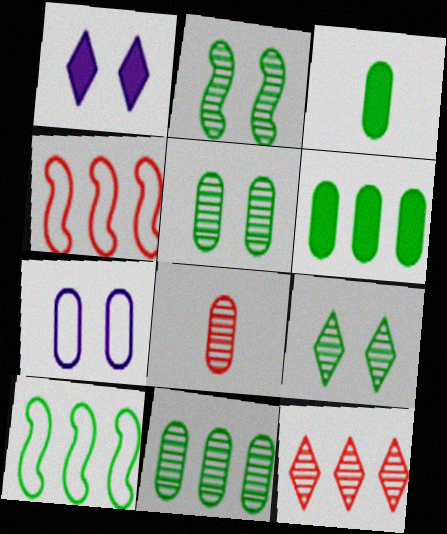[[1, 8, 10], 
[2, 5, 9], 
[3, 9, 10], 
[6, 7, 8]]